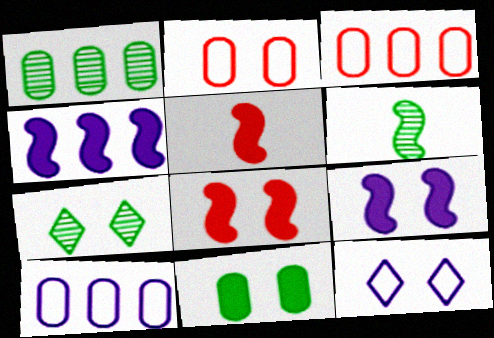[[1, 5, 12], 
[1, 6, 7], 
[2, 7, 9], 
[5, 7, 10]]